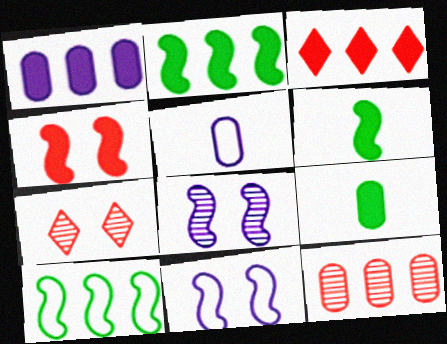[[1, 2, 3], 
[2, 5, 7]]